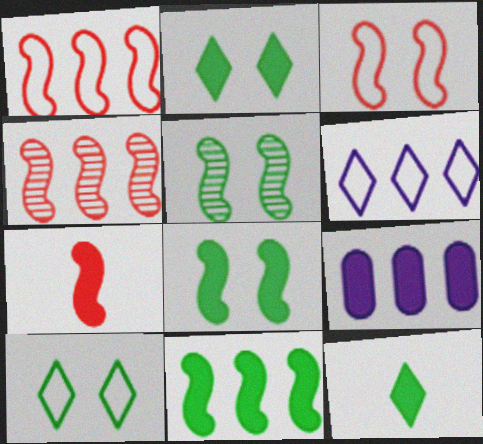[[2, 7, 9], 
[3, 4, 7]]